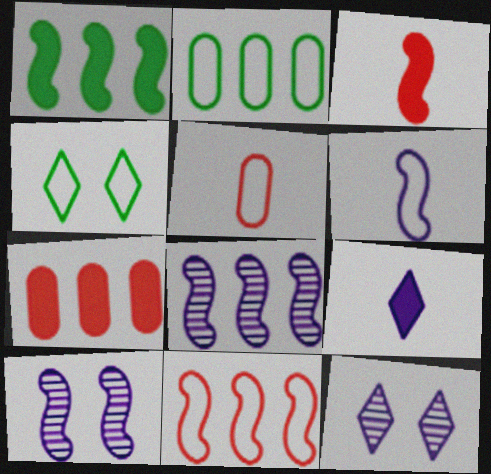[[1, 5, 12], 
[1, 8, 11], 
[2, 3, 12]]